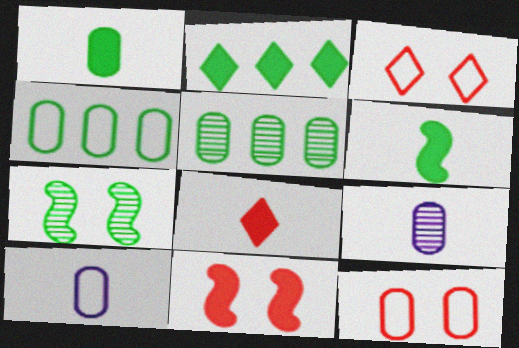[[4, 10, 12]]